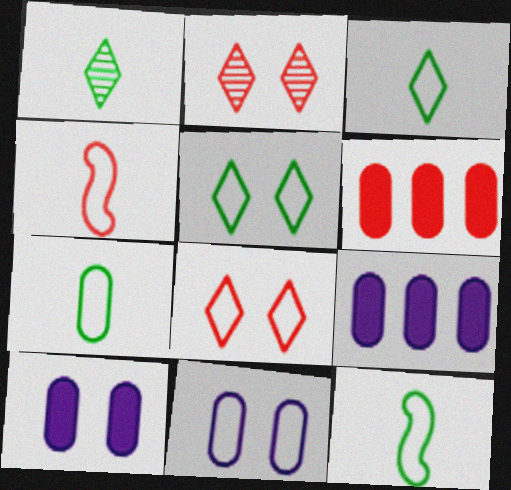[[2, 4, 6], 
[2, 9, 12], 
[3, 7, 12]]